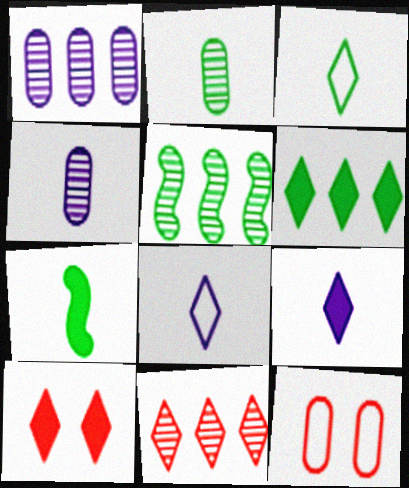[[1, 5, 11], 
[2, 3, 7], 
[5, 9, 12], 
[6, 9, 10]]